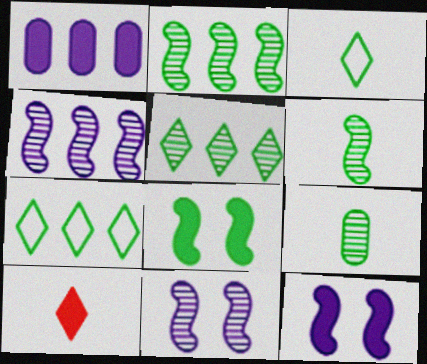[[1, 8, 10], 
[7, 8, 9]]